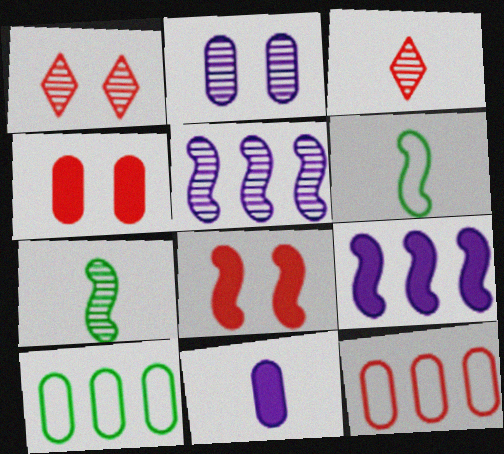[[3, 6, 11], 
[3, 8, 12], 
[5, 6, 8]]